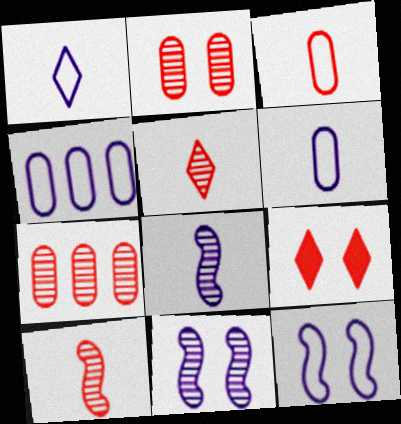[[1, 4, 12]]